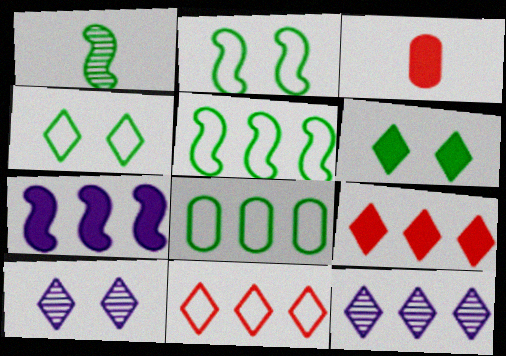[[1, 6, 8], 
[2, 3, 12], 
[3, 5, 10], 
[3, 6, 7]]